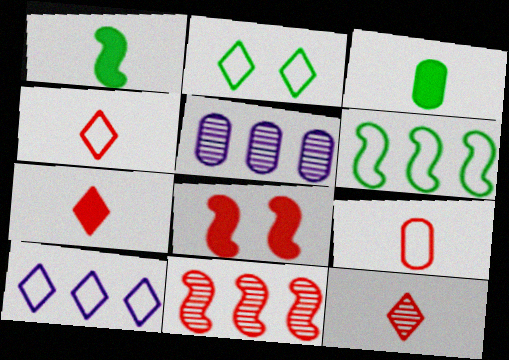[[2, 4, 10], 
[4, 7, 12]]